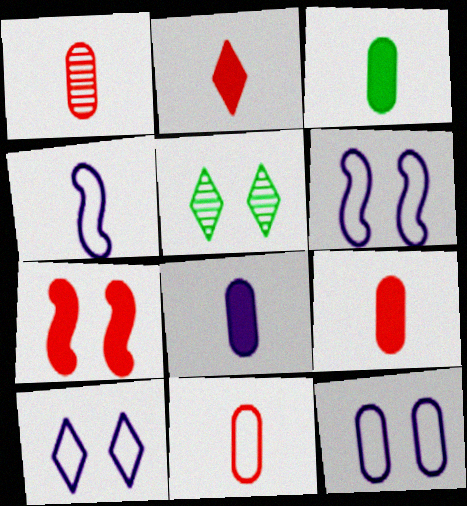[[1, 9, 11], 
[3, 8, 9], 
[5, 7, 12], 
[6, 10, 12]]